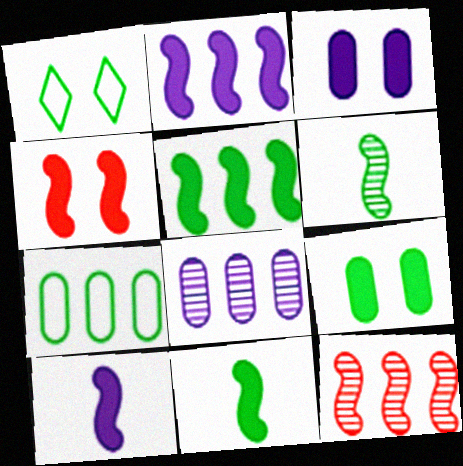[[2, 4, 11], 
[4, 5, 10]]